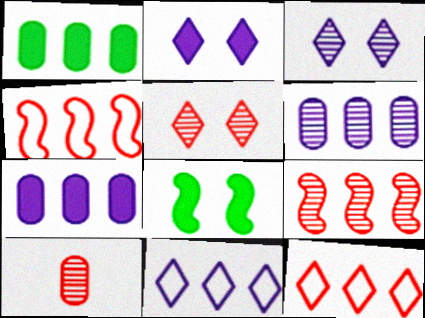[[1, 9, 11], 
[5, 9, 10], 
[8, 10, 11]]